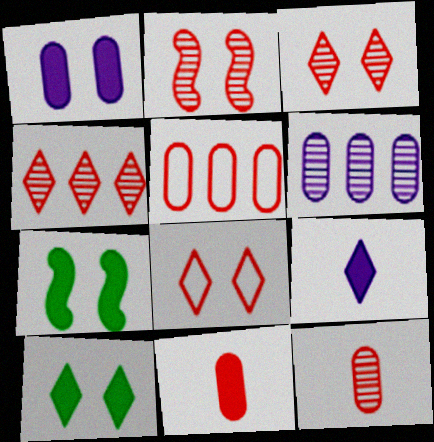[[2, 4, 12]]